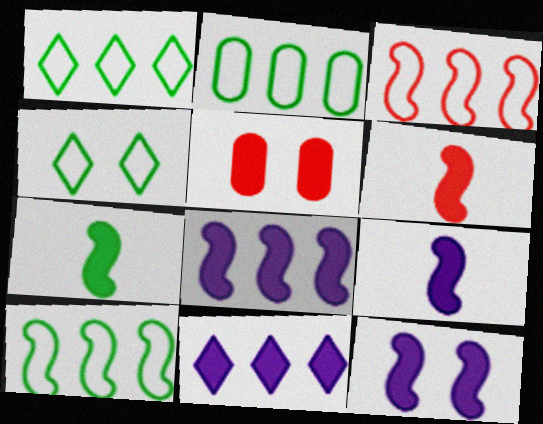[[1, 2, 10], 
[5, 7, 11], 
[6, 7, 9], 
[8, 9, 12]]